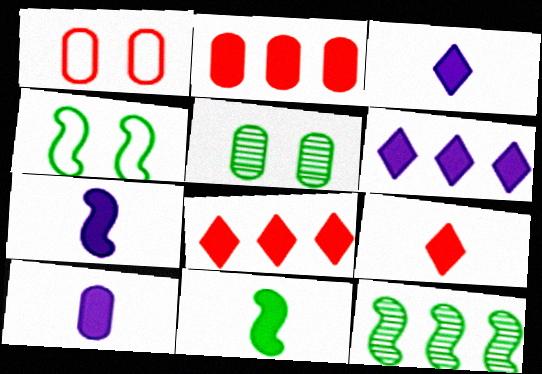[[1, 3, 12], 
[3, 7, 10], 
[4, 11, 12], 
[9, 10, 11]]